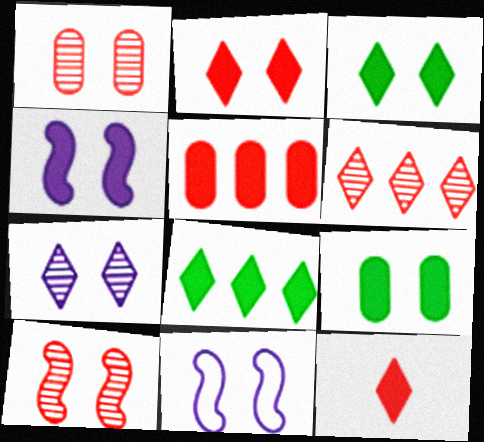[[1, 3, 11], 
[2, 4, 9]]